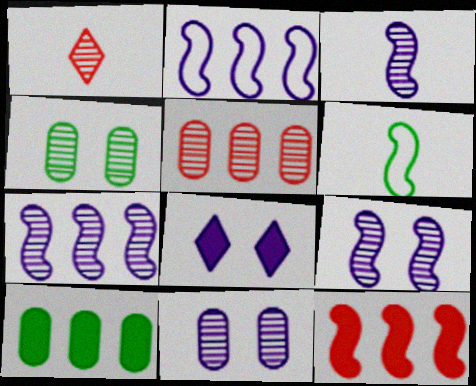[[1, 4, 7], 
[3, 7, 9], 
[5, 6, 8], 
[6, 9, 12]]